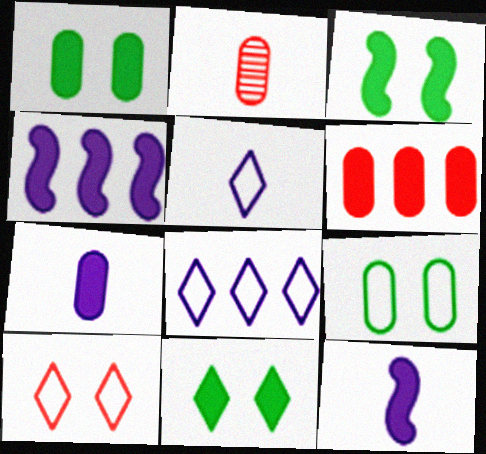[[1, 3, 11], 
[1, 6, 7], 
[2, 3, 8], 
[6, 11, 12]]